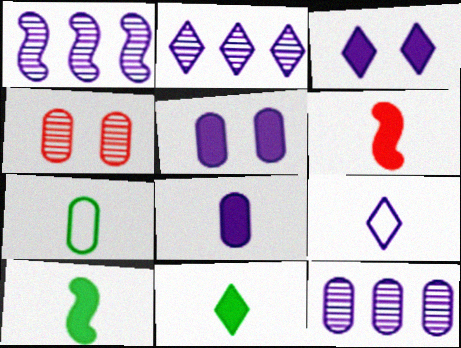[[1, 2, 12], 
[1, 5, 9], 
[2, 3, 9], 
[6, 8, 11]]